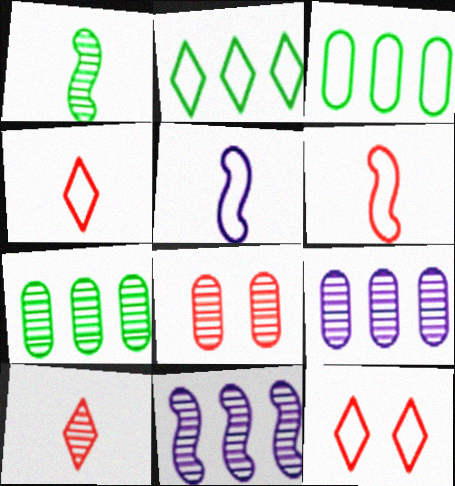[[3, 5, 12]]